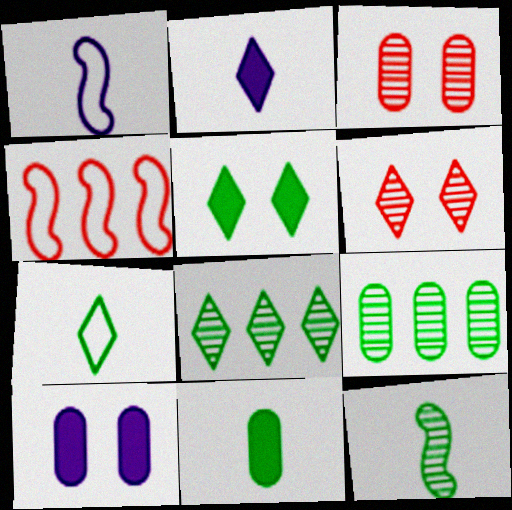[[5, 7, 8], 
[7, 11, 12]]